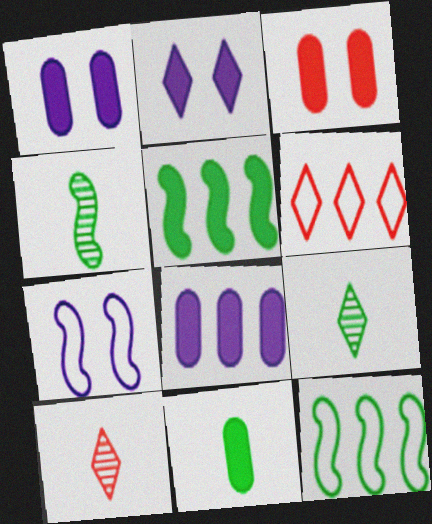[[1, 4, 6], 
[1, 10, 12], 
[2, 6, 9], 
[3, 8, 11]]